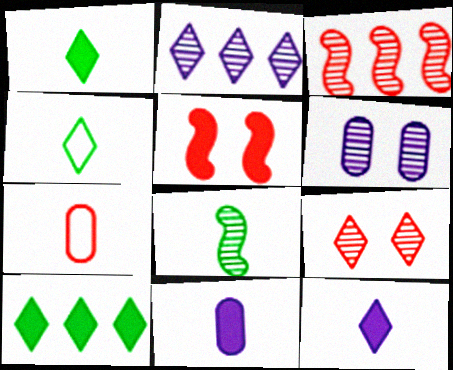[[5, 10, 11], 
[7, 8, 12]]